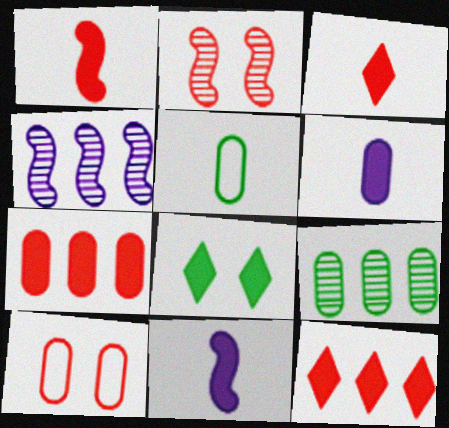[[6, 9, 10], 
[7, 8, 11]]